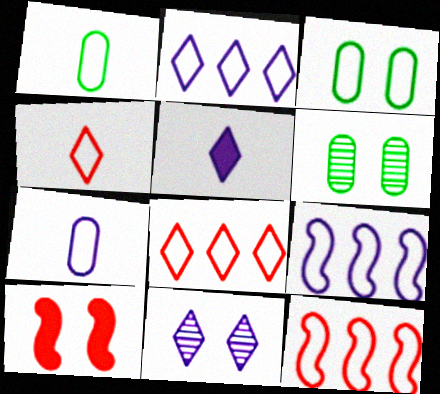[[2, 5, 11], 
[3, 4, 9], 
[3, 10, 11], 
[5, 6, 12]]